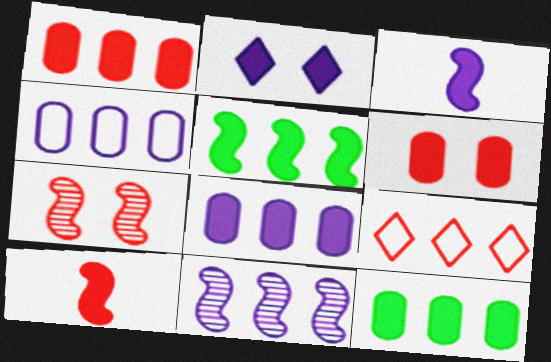[[1, 8, 12], 
[2, 3, 8], 
[2, 10, 12], 
[9, 11, 12]]